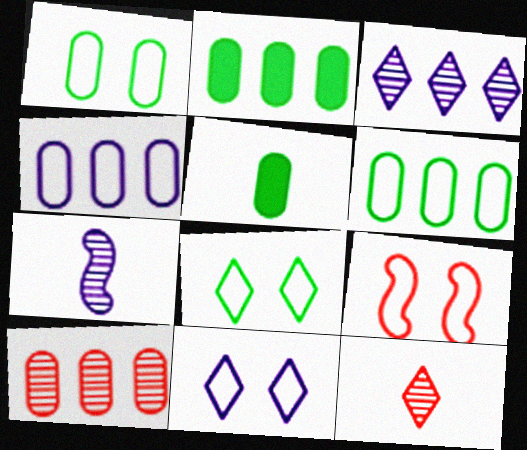[[1, 9, 11], 
[2, 4, 10], 
[3, 5, 9]]